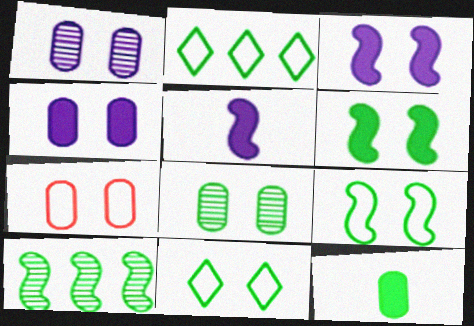[[4, 7, 8], 
[6, 8, 11], 
[10, 11, 12]]